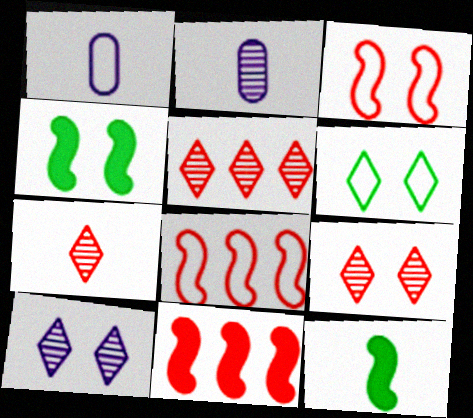[[1, 4, 5], 
[1, 6, 8], 
[1, 7, 12], 
[2, 6, 11], 
[5, 7, 9]]